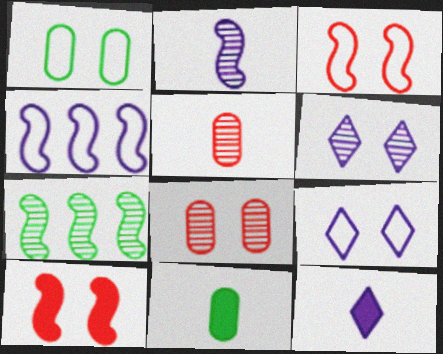[[1, 3, 9], 
[1, 6, 10], 
[5, 6, 7]]